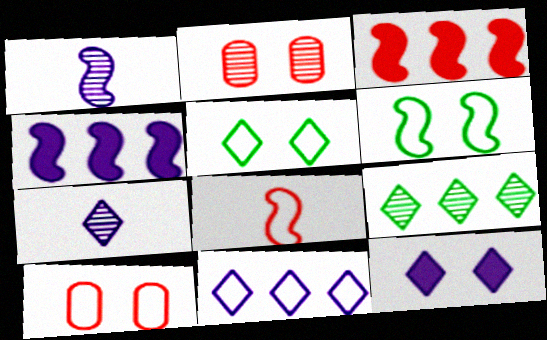[[1, 2, 9], 
[1, 3, 6], 
[2, 6, 12], 
[7, 11, 12]]